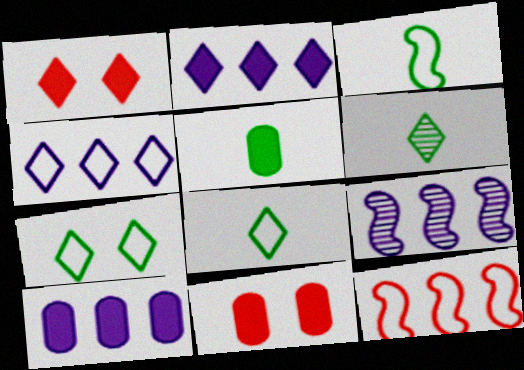[[1, 4, 6], 
[3, 5, 6], 
[4, 9, 10], 
[5, 10, 11], 
[8, 9, 11]]